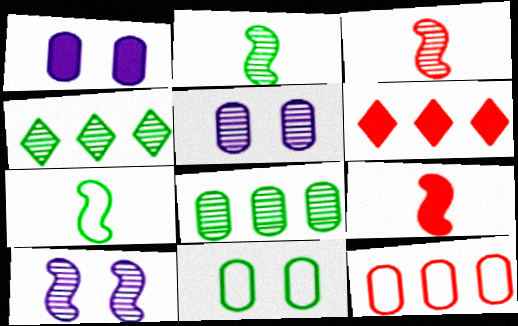[[3, 4, 5], 
[5, 6, 7]]